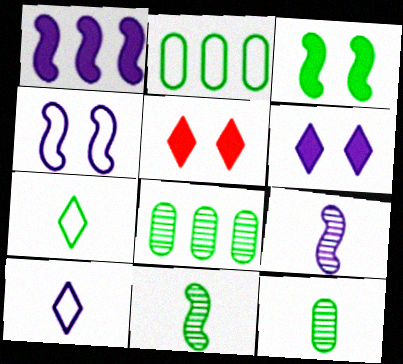[[1, 4, 9], 
[2, 5, 9], 
[3, 7, 8]]